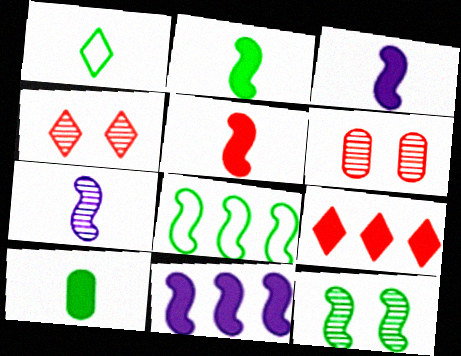[[1, 6, 11], 
[2, 3, 5], 
[2, 8, 12]]